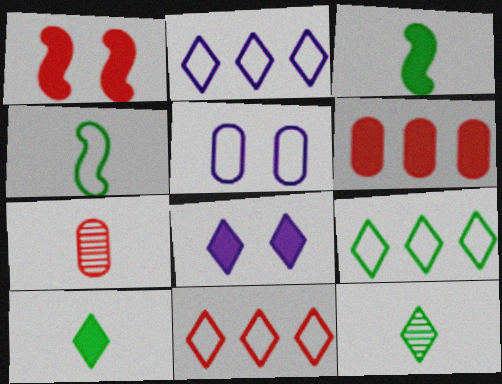[[1, 7, 11], 
[2, 9, 11], 
[3, 6, 8], 
[4, 5, 11], 
[8, 11, 12]]